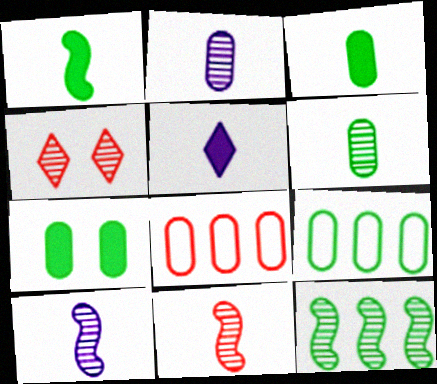[[2, 4, 12], 
[2, 7, 8], 
[6, 7, 9]]